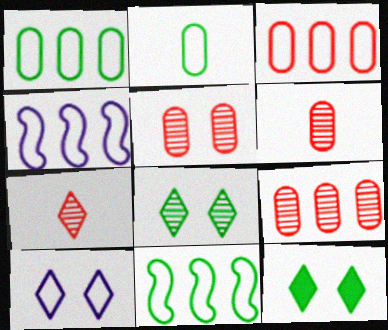[[4, 6, 12], 
[5, 6, 9]]